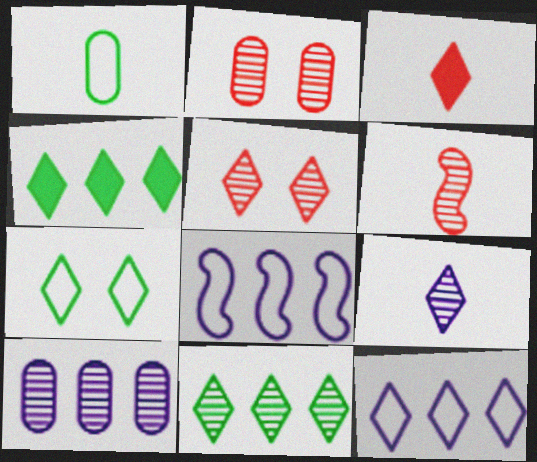[[5, 9, 11]]